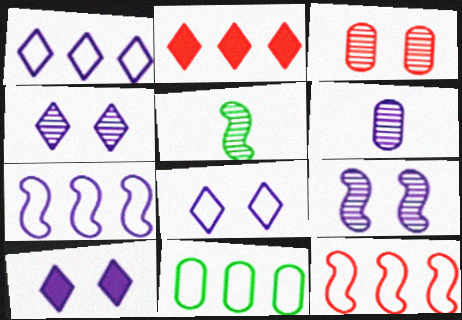[[1, 11, 12], 
[4, 8, 10], 
[6, 7, 10]]